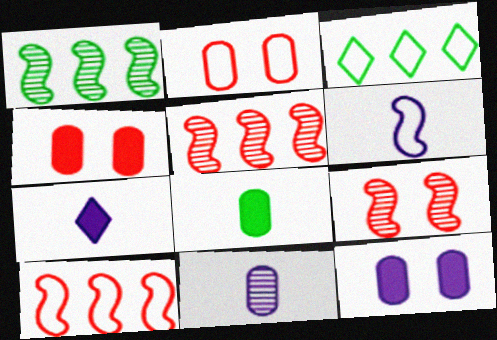[[1, 2, 7], 
[2, 3, 6], 
[6, 7, 11]]